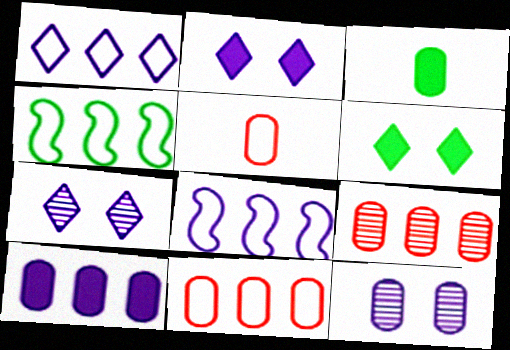[[1, 4, 11], 
[3, 11, 12]]